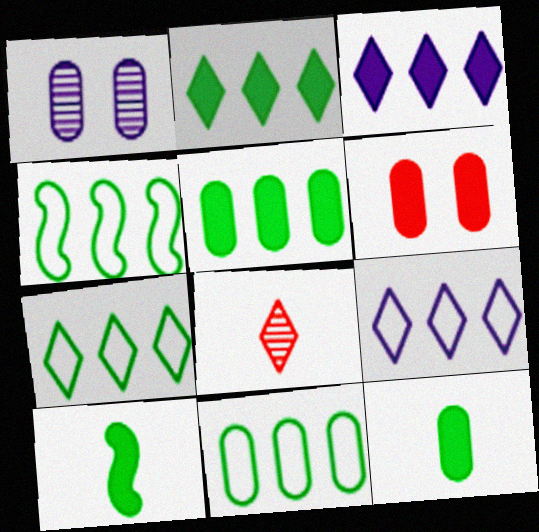[[3, 6, 10], 
[4, 7, 11]]